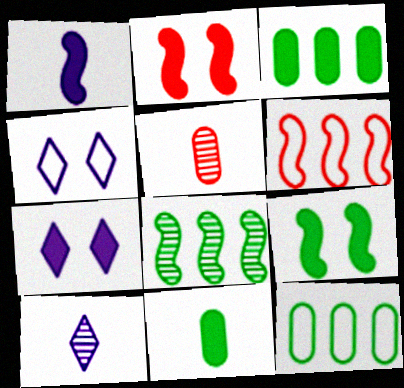[[2, 10, 12]]